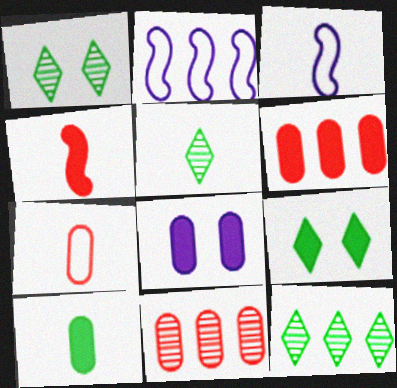[[1, 3, 6], 
[1, 5, 12], 
[2, 6, 12], 
[3, 9, 11], 
[6, 8, 10]]